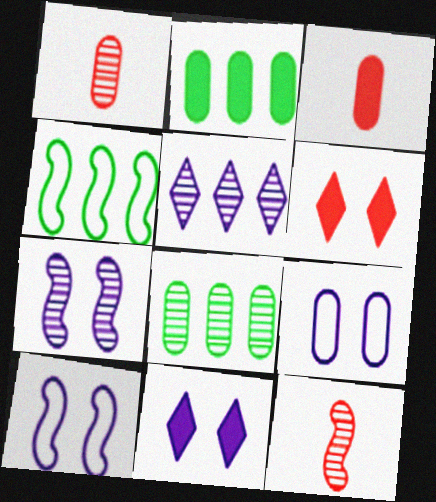[[1, 2, 9], 
[1, 4, 11], 
[3, 8, 9], 
[7, 9, 11]]